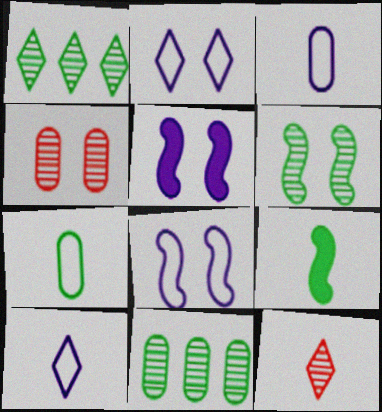[[3, 9, 12]]